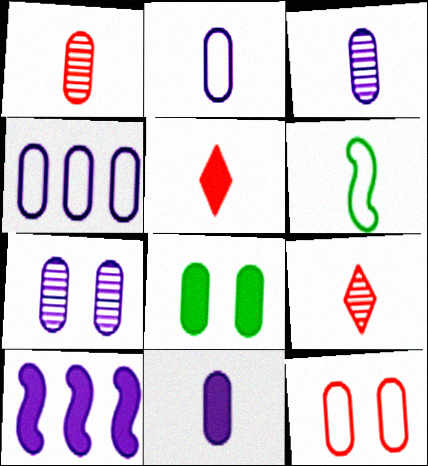[[1, 4, 8], 
[2, 3, 11], 
[3, 5, 6], 
[4, 7, 11], 
[5, 8, 10], 
[6, 9, 11], 
[7, 8, 12]]